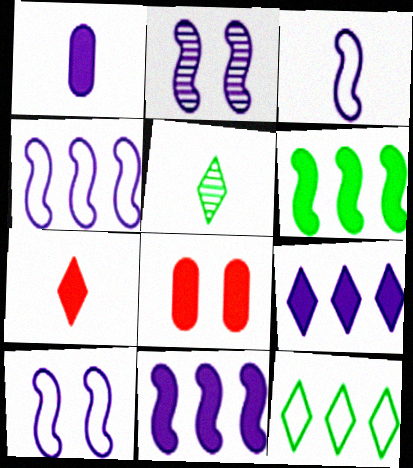[[2, 3, 11], 
[3, 4, 10], 
[4, 5, 8]]